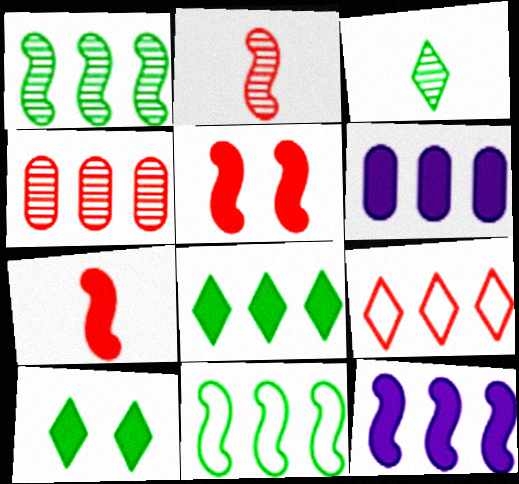[[1, 6, 9], 
[6, 7, 10]]